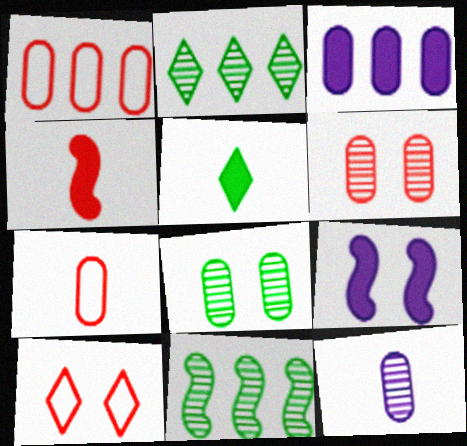[[2, 7, 9], 
[3, 7, 8], 
[8, 9, 10]]